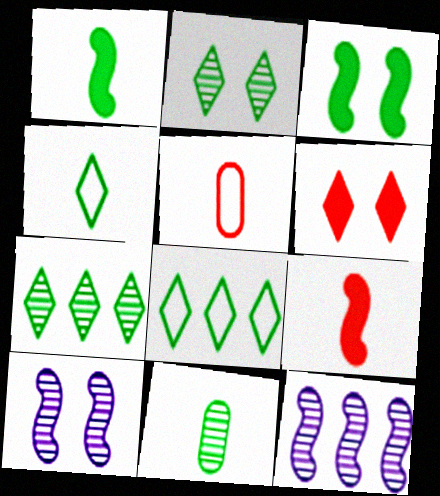[[1, 4, 11], 
[3, 8, 11]]